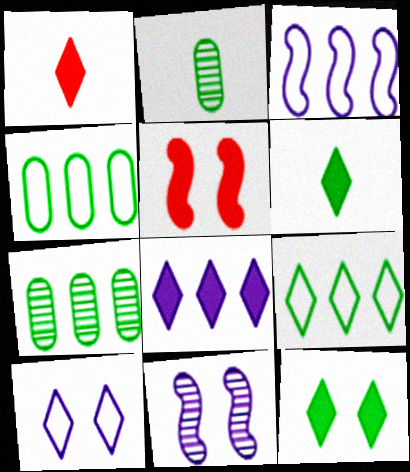[[1, 4, 11], 
[1, 8, 12]]